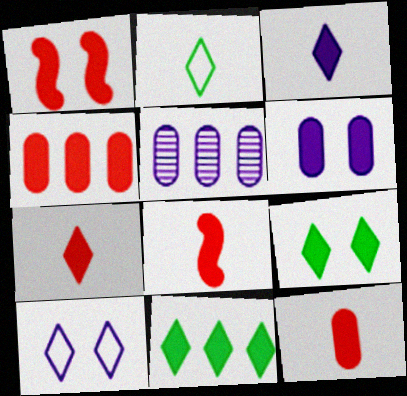[[1, 2, 5], 
[1, 4, 7], 
[1, 6, 9], 
[6, 8, 11], 
[7, 8, 12]]